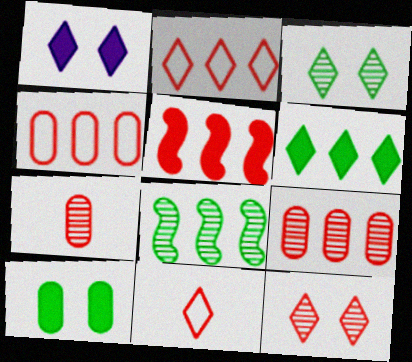[[2, 5, 9]]